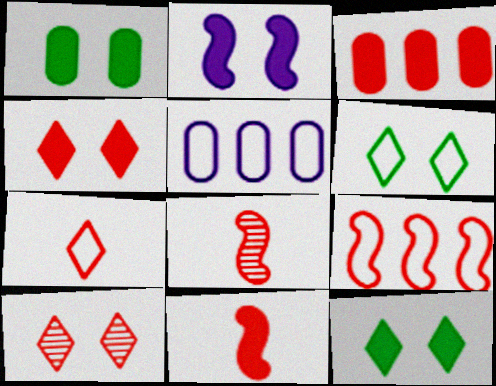[[1, 2, 4], 
[3, 4, 11], 
[5, 8, 12]]